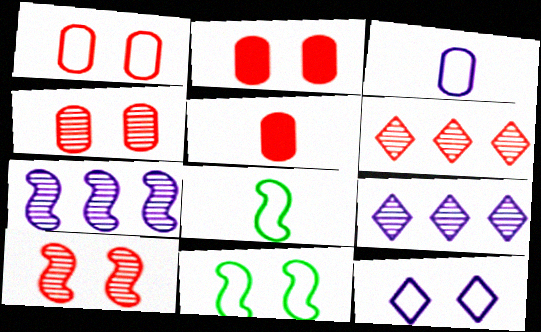[[1, 2, 4], 
[1, 11, 12], 
[2, 8, 9], 
[5, 9, 11]]